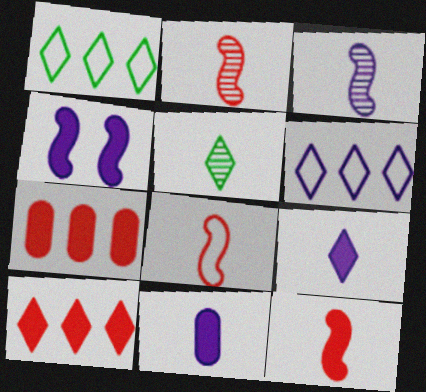[[2, 8, 12], 
[5, 8, 11]]